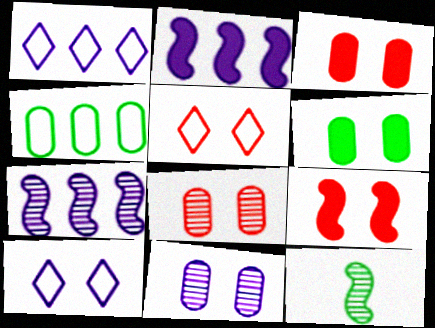[[1, 3, 12], 
[5, 8, 9]]